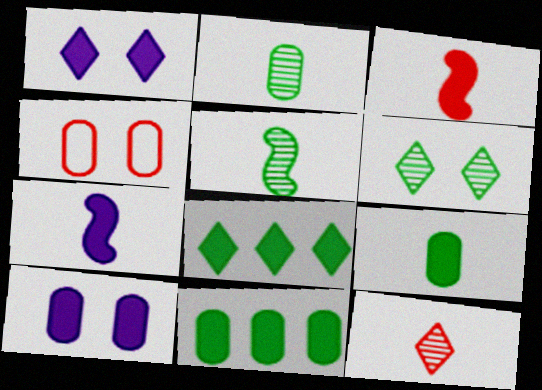[[1, 3, 11], 
[3, 8, 10]]